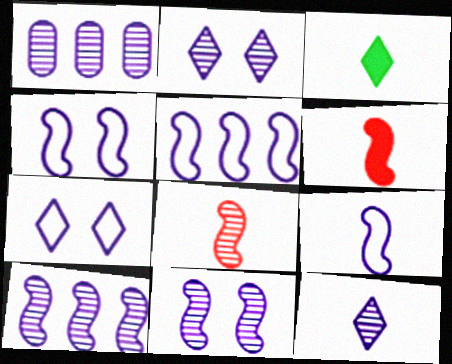[[1, 11, 12], 
[4, 5, 9]]